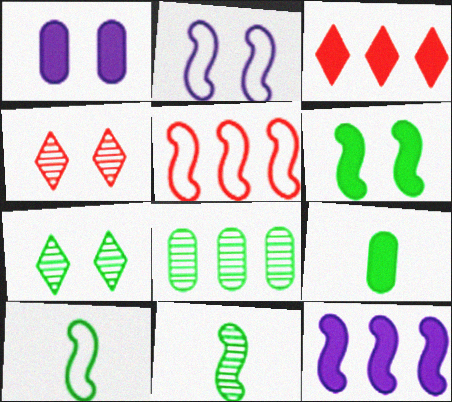[[2, 5, 10], 
[7, 8, 11]]